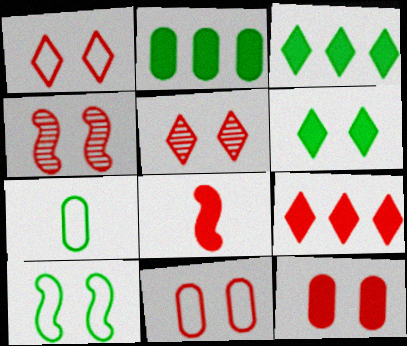[[1, 4, 12], 
[8, 9, 12]]